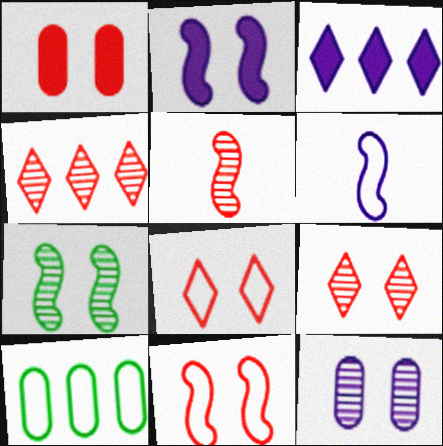[[1, 9, 11], 
[2, 7, 11], 
[3, 6, 12], 
[6, 8, 10], 
[7, 9, 12]]